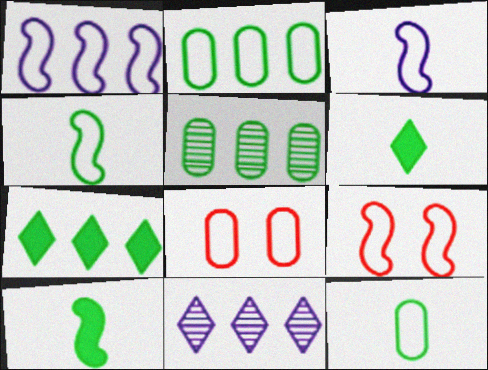[[1, 4, 9], 
[8, 10, 11]]